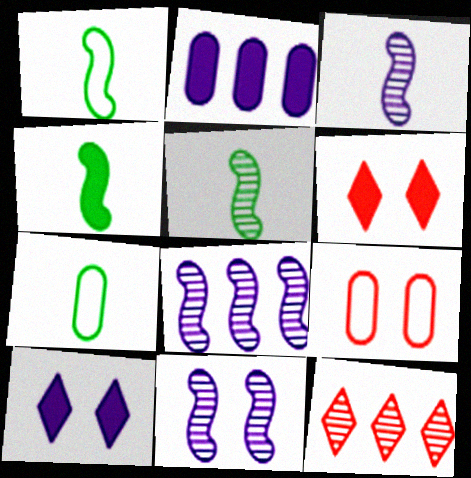[[1, 4, 5], 
[2, 4, 6], 
[3, 8, 11], 
[6, 7, 8]]